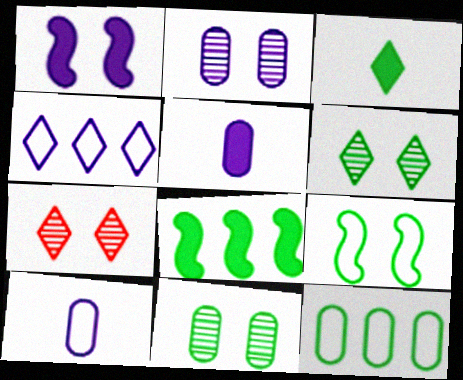[[3, 4, 7], 
[7, 8, 10]]